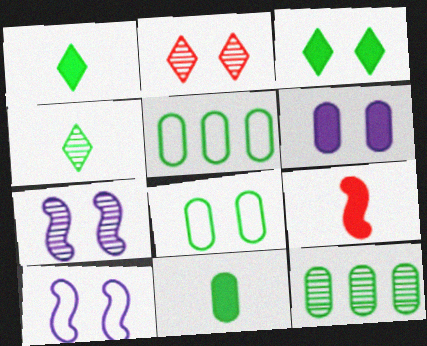[[8, 11, 12]]